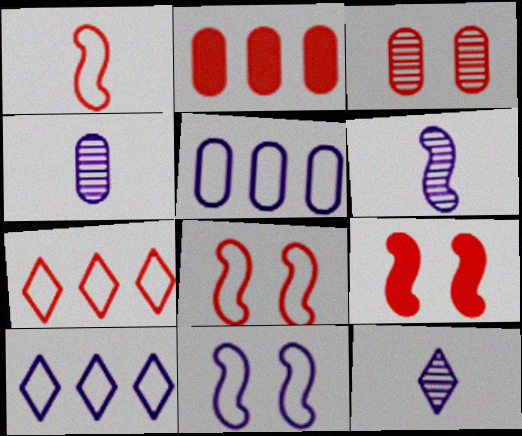[[4, 6, 12]]